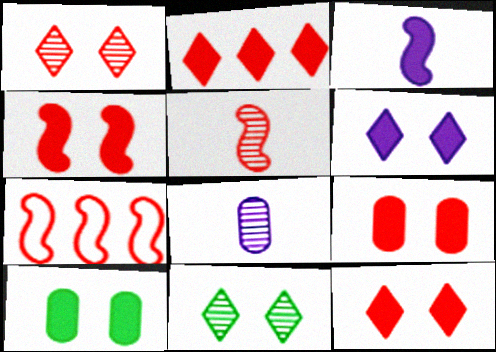[[2, 3, 10], 
[4, 5, 7], 
[4, 6, 10], 
[4, 9, 12]]